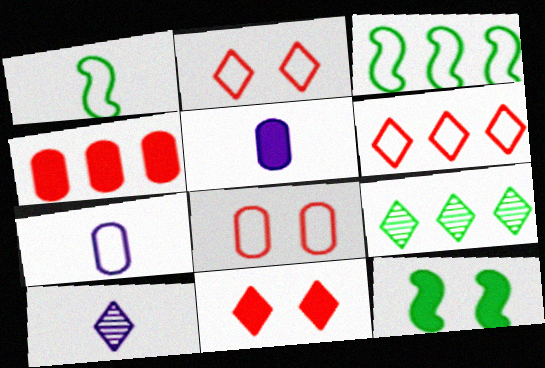[[2, 3, 7]]